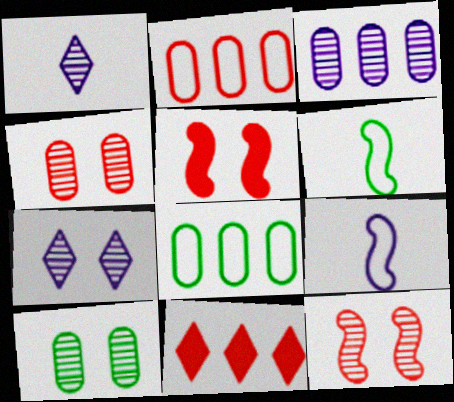[[1, 5, 8], 
[7, 10, 12], 
[9, 10, 11]]